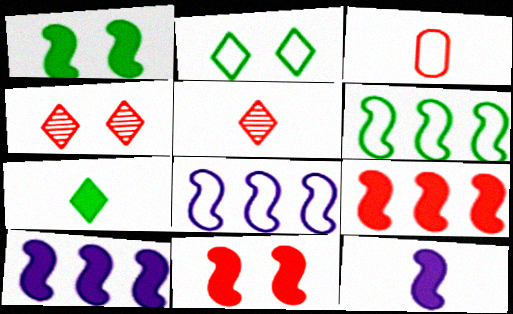[[1, 9, 12], 
[2, 3, 8], 
[3, 4, 9]]